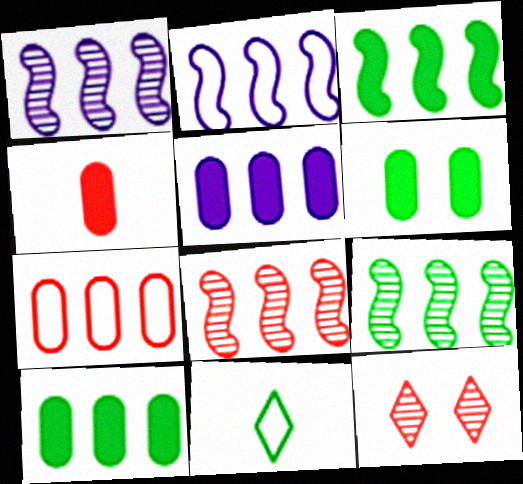[[1, 8, 9], 
[2, 3, 8], 
[4, 5, 6], 
[6, 9, 11]]